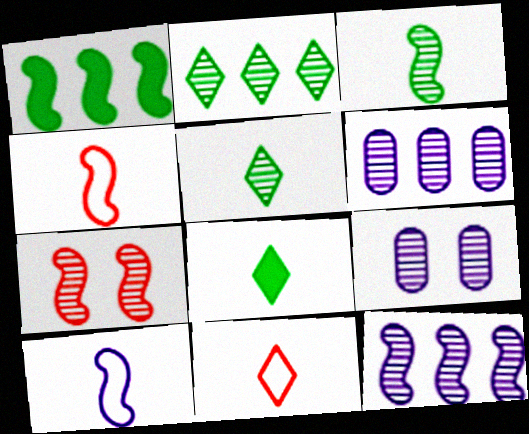[[1, 7, 10], 
[1, 9, 11], 
[3, 7, 12], 
[5, 6, 7]]